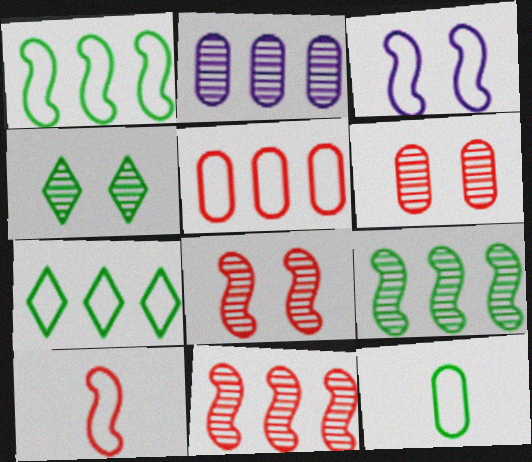[[1, 3, 10]]